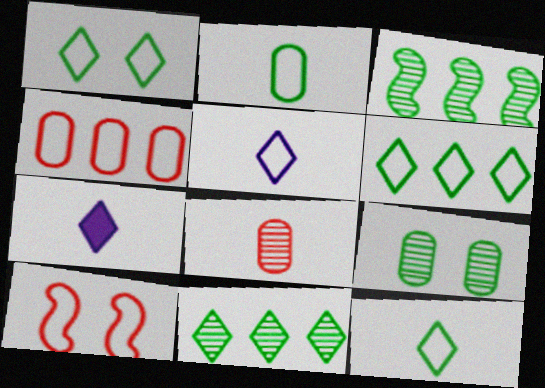[[1, 6, 12]]